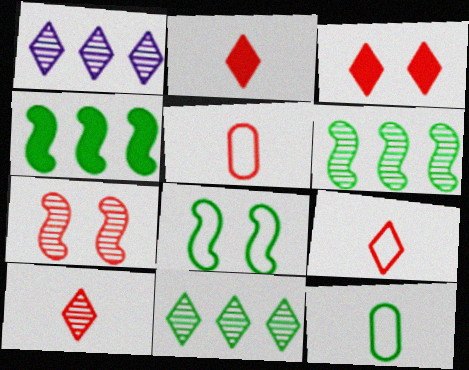[[2, 9, 10]]